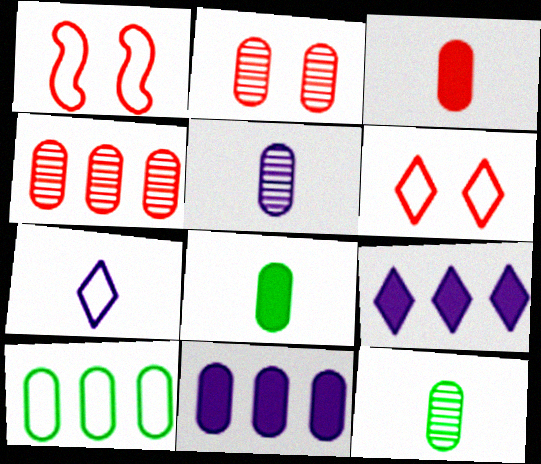[[1, 7, 10], 
[1, 9, 12], 
[4, 10, 11]]